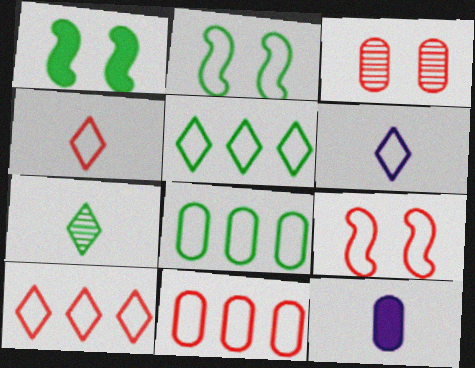[[1, 7, 8], 
[2, 6, 11], 
[3, 8, 12], 
[4, 9, 11], 
[6, 8, 9]]